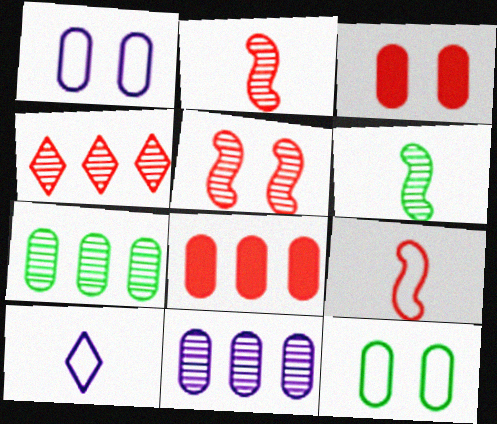[[3, 4, 9]]